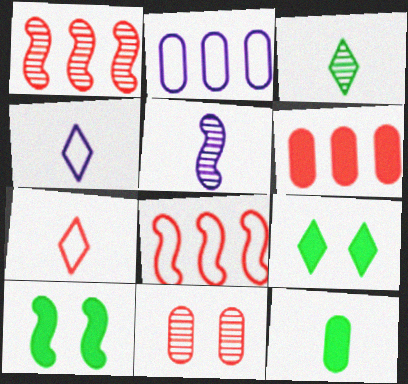[[2, 11, 12], 
[5, 7, 12], 
[5, 8, 10]]